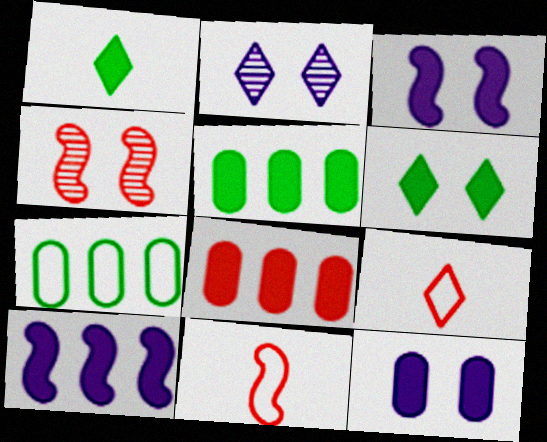[[1, 3, 8], 
[2, 5, 11], 
[4, 8, 9]]